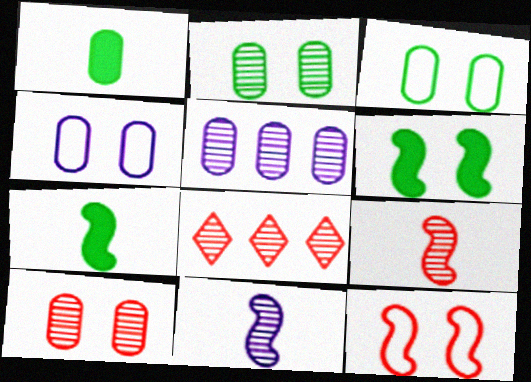[[2, 8, 11], 
[4, 7, 8], 
[8, 9, 10]]